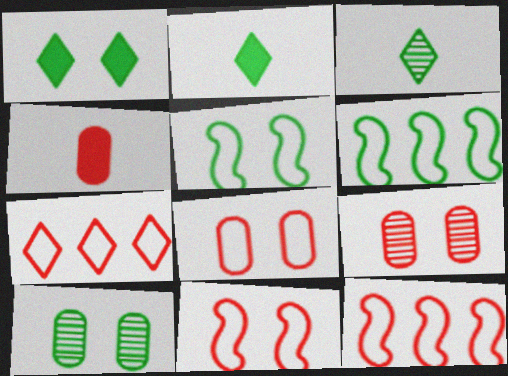[[1, 5, 10], 
[2, 6, 10]]